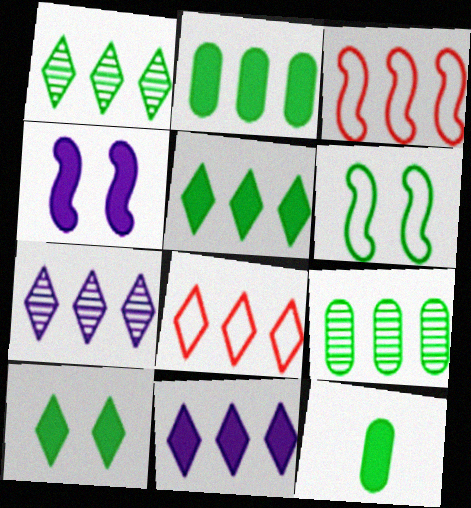[[1, 6, 12], 
[1, 8, 11], 
[2, 3, 7], 
[3, 9, 11], 
[5, 7, 8]]